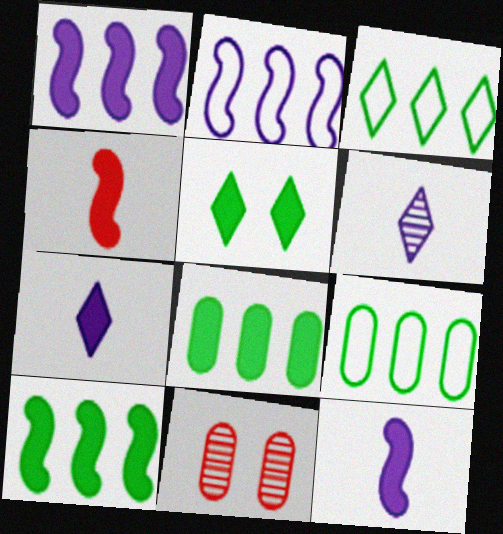[[3, 11, 12]]